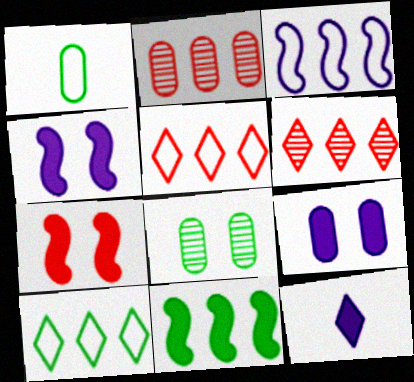[[1, 2, 9], 
[1, 4, 6]]